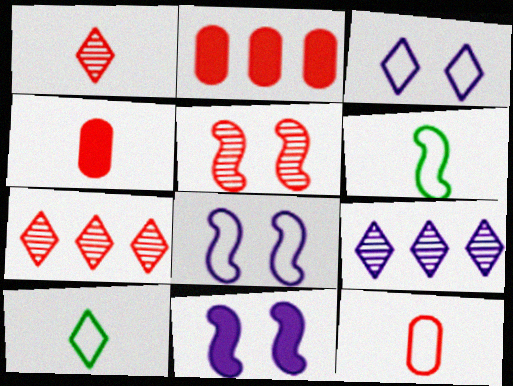[]